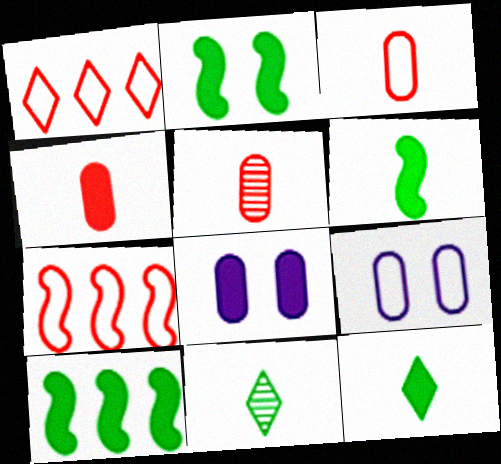[[2, 6, 10], 
[3, 4, 5], 
[7, 8, 11]]